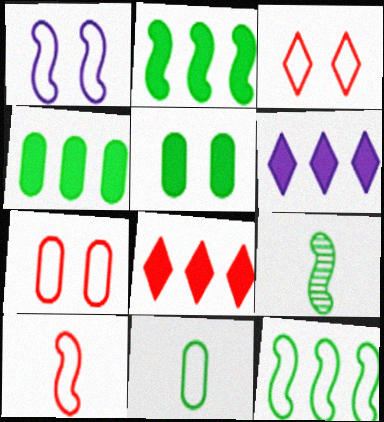[[1, 10, 12], 
[6, 7, 9]]